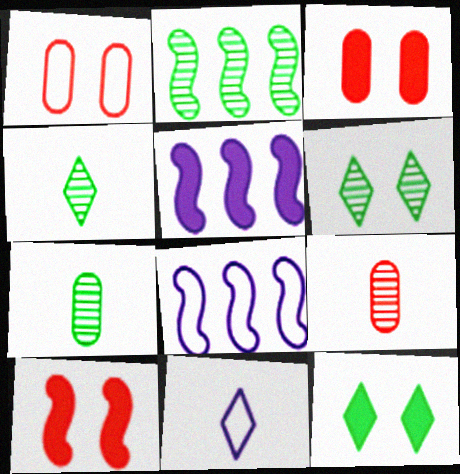[[1, 4, 5], 
[2, 3, 11], 
[2, 6, 7], 
[3, 4, 8], 
[8, 9, 12]]